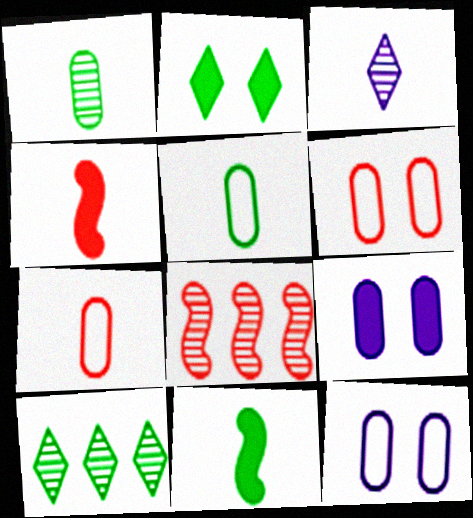[[3, 4, 5], 
[3, 7, 11], 
[4, 10, 12]]